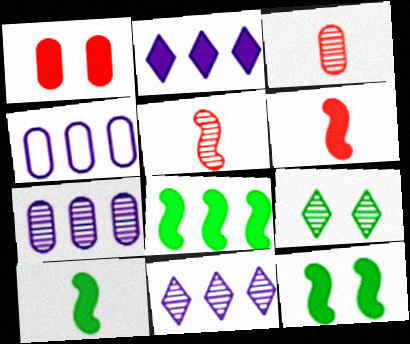[[1, 2, 10], 
[4, 6, 9], 
[5, 7, 9], 
[8, 10, 12]]